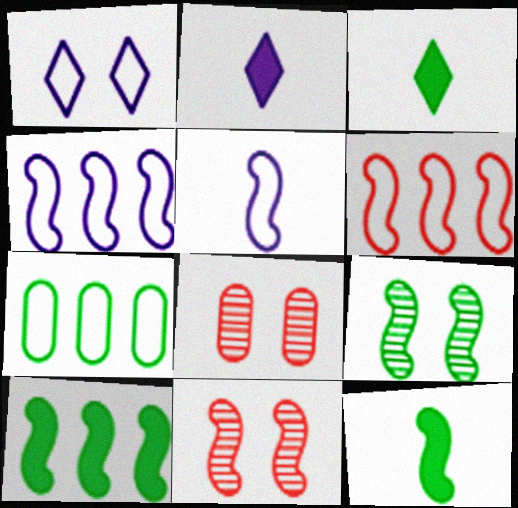[[2, 7, 11], 
[3, 4, 8], 
[3, 7, 9], 
[4, 11, 12], 
[5, 10, 11]]